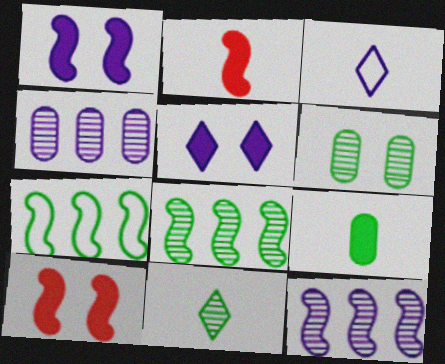[[1, 3, 4], 
[6, 8, 11]]